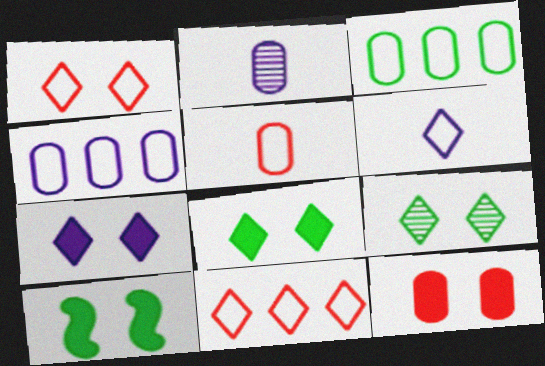[[1, 7, 9], 
[2, 3, 12], 
[2, 10, 11], 
[7, 10, 12]]